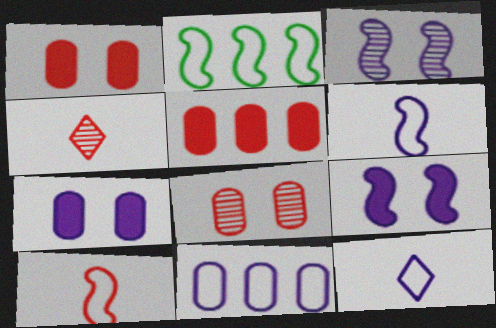[[2, 4, 7]]